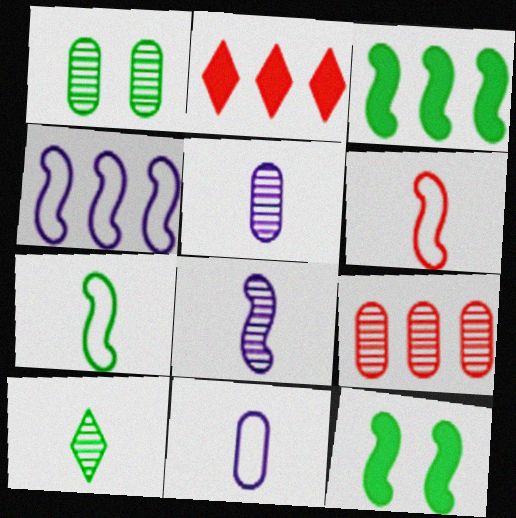[[1, 5, 9]]